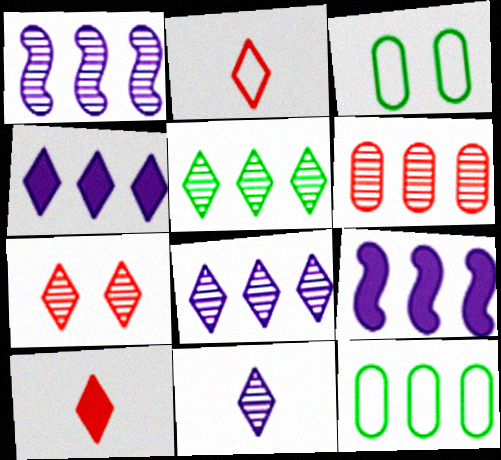[[1, 3, 10], 
[1, 5, 6], 
[5, 7, 11]]